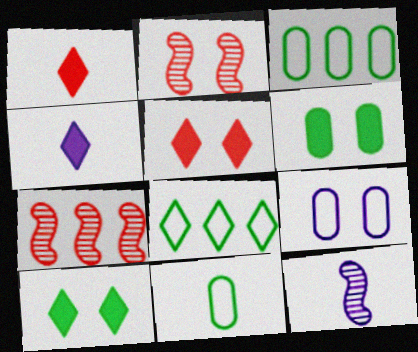[[1, 11, 12], 
[2, 3, 4], 
[2, 9, 10], 
[3, 5, 12]]